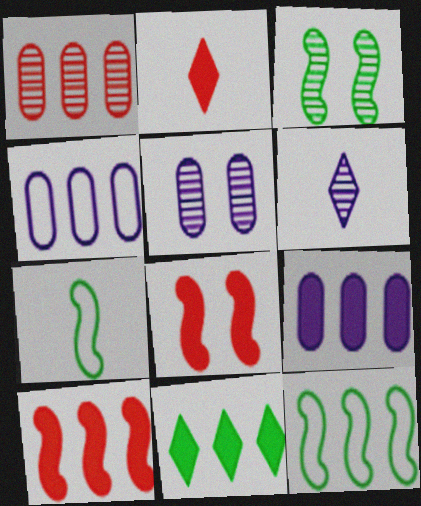[[1, 3, 6], 
[2, 3, 4], 
[2, 5, 12], 
[9, 10, 11]]